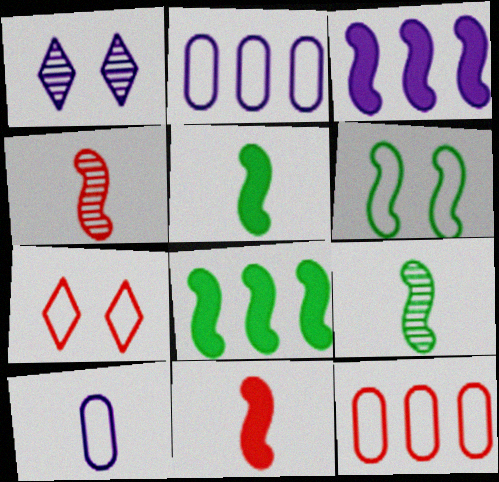[[1, 3, 10], 
[1, 5, 12], 
[3, 4, 6], 
[6, 8, 9]]